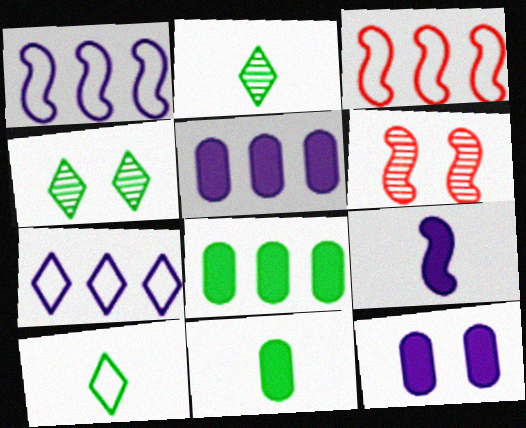[[2, 3, 12], 
[5, 6, 10], 
[6, 7, 11]]